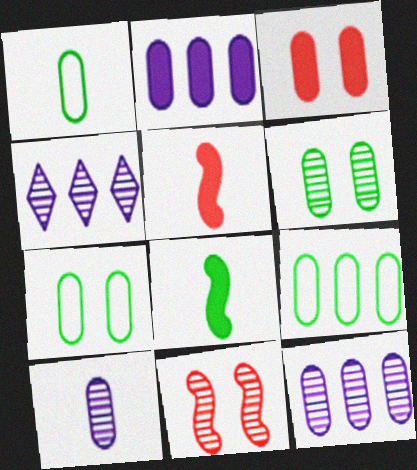[[1, 3, 12], 
[1, 7, 9], 
[3, 9, 10], 
[4, 5, 7]]